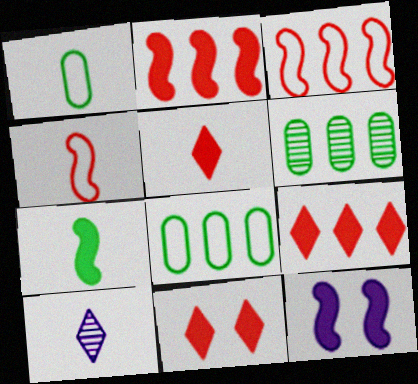[[2, 7, 12], 
[5, 9, 11]]